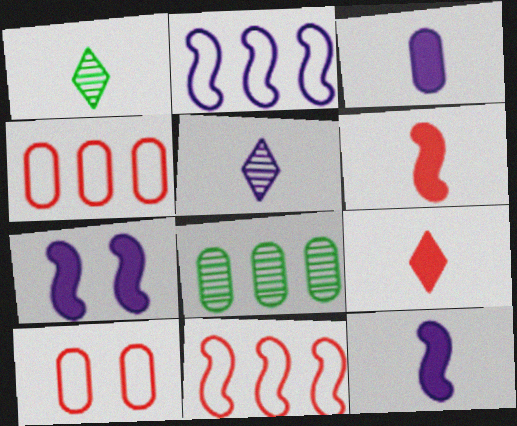[[1, 4, 7], 
[3, 8, 10]]